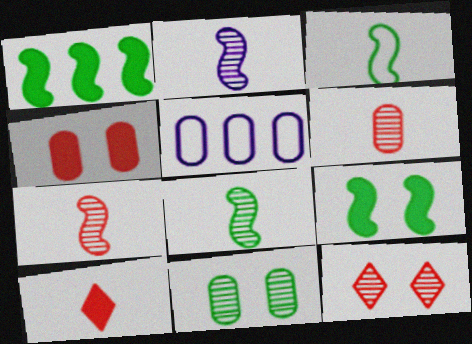[[2, 7, 8]]